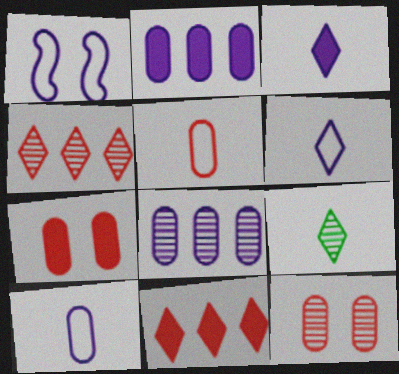[[1, 3, 8]]